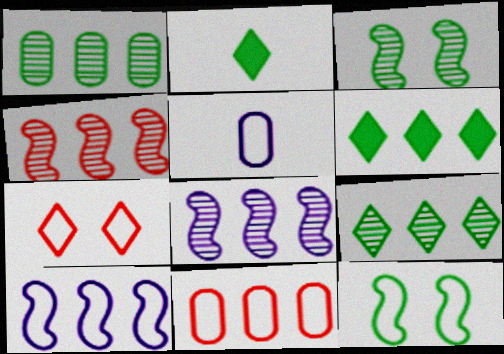[[1, 2, 12], 
[6, 8, 11]]